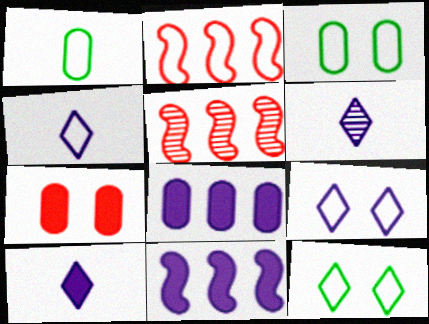[[1, 2, 9], 
[2, 3, 4], 
[3, 5, 10], 
[4, 6, 10]]